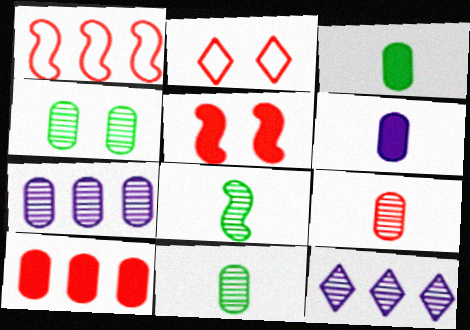[[4, 7, 9]]